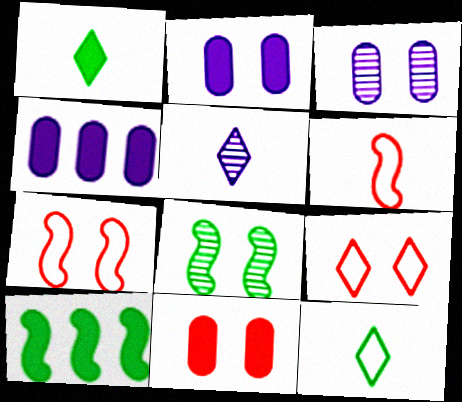[[2, 8, 9]]